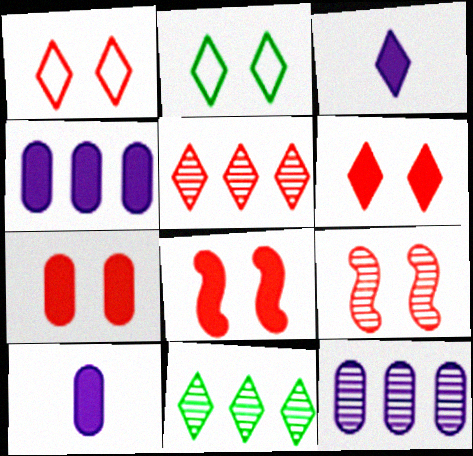[[1, 3, 11], 
[1, 7, 9], 
[2, 3, 5], 
[6, 7, 8]]